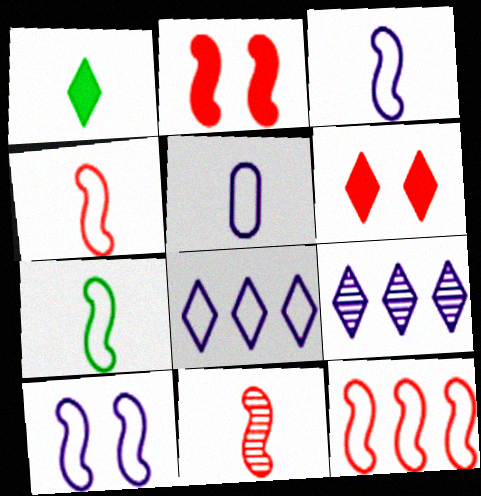[[1, 5, 11], 
[2, 11, 12], 
[3, 4, 7], 
[5, 8, 10], 
[7, 10, 12]]